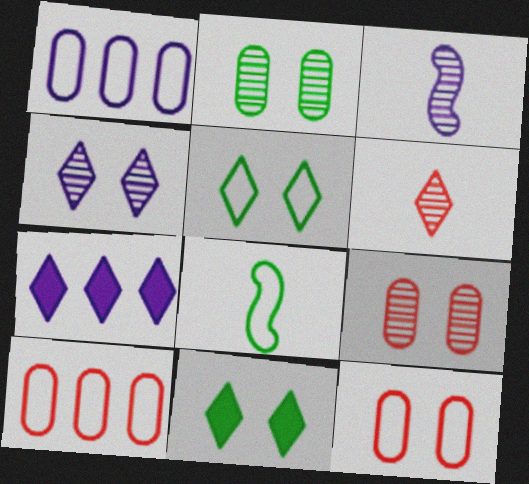[[3, 10, 11], 
[5, 6, 7], 
[7, 8, 9]]